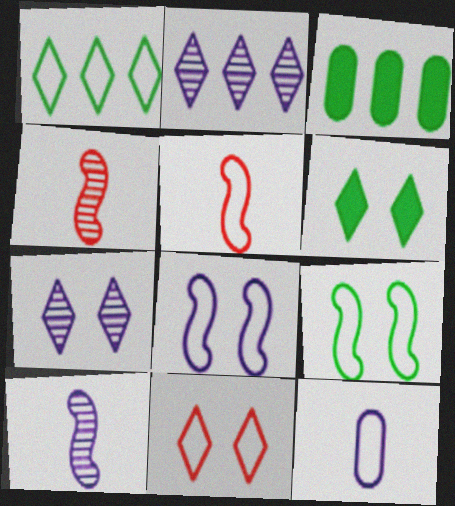[[3, 5, 7], 
[3, 10, 11], 
[6, 7, 11]]